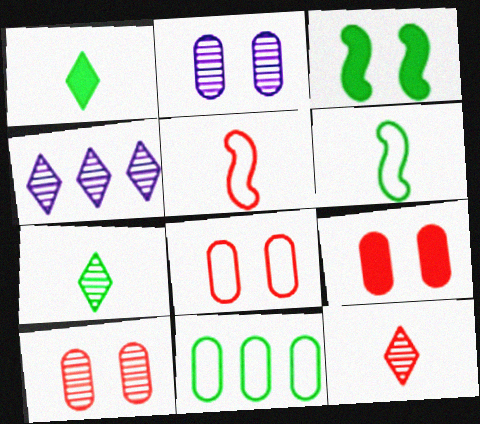[[3, 7, 11], 
[4, 6, 9], 
[8, 9, 10]]